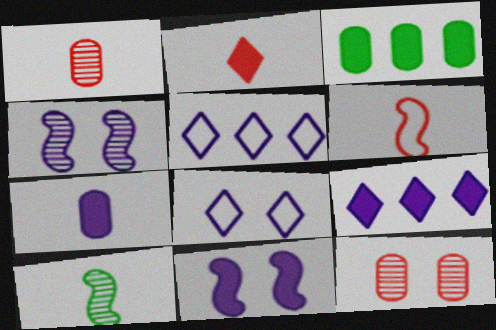[[1, 2, 6], 
[2, 3, 11], 
[4, 5, 7], 
[7, 9, 11]]